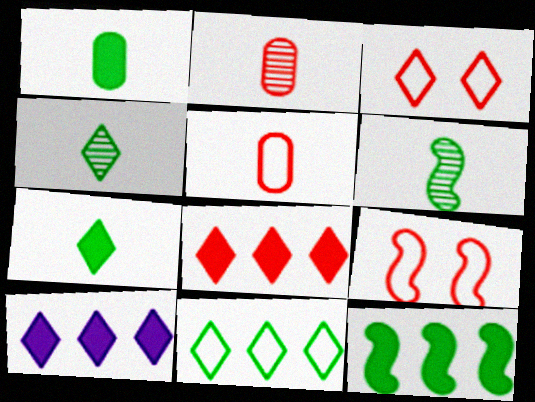[[2, 8, 9], 
[3, 4, 10]]